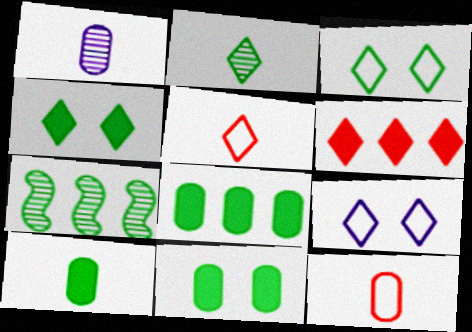[[1, 10, 12], 
[2, 6, 9], 
[3, 7, 10], 
[8, 10, 11]]